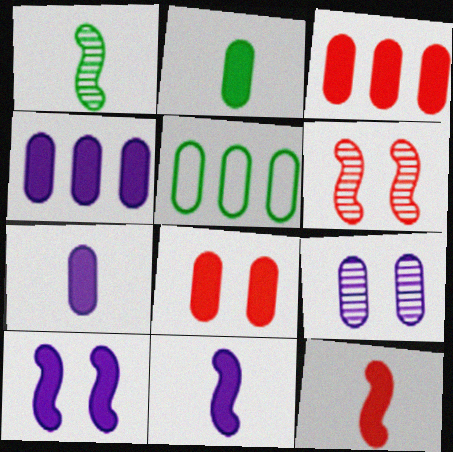[[2, 4, 8]]